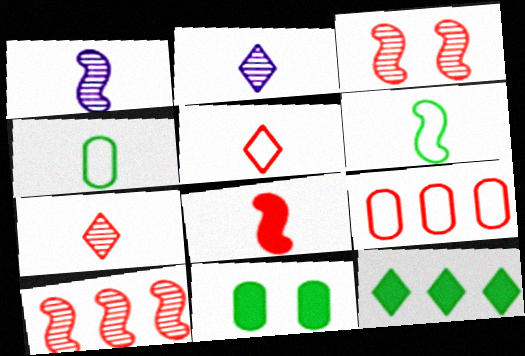[[1, 6, 8], 
[2, 4, 8]]